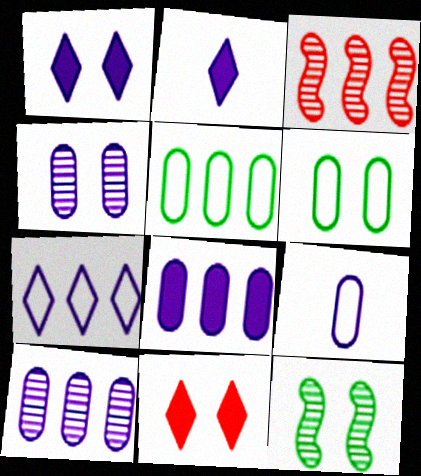[[2, 3, 6], 
[4, 8, 9]]